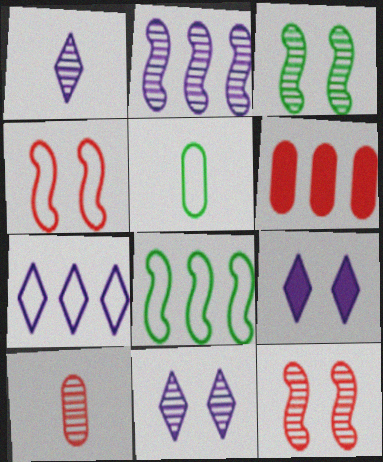[[1, 7, 9], 
[4, 5, 7], 
[8, 9, 10]]